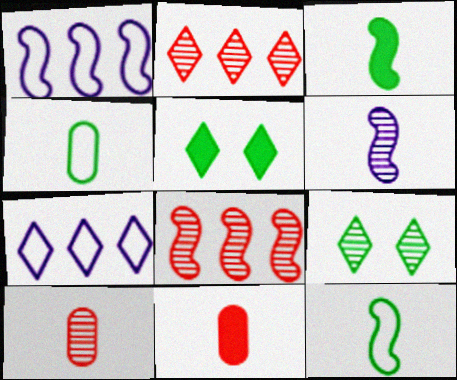[[1, 5, 10], 
[1, 9, 11]]